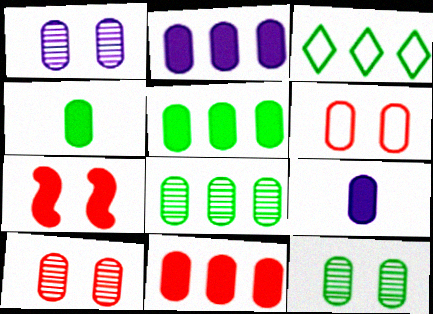[[1, 10, 12], 
[2, 5, 11], 
[6, 8, 9]]